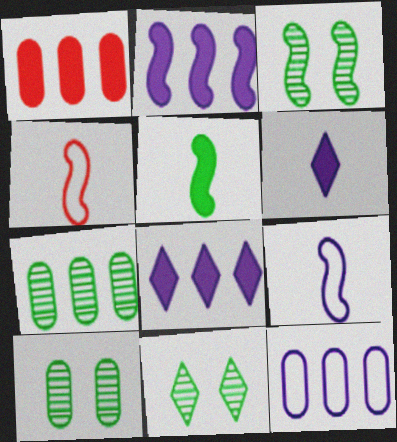[[1, 7, 12], 
[1, 9, 11], 
[2, 3, 4], 
[3, 10, 11], 
[4, 8, 10]]